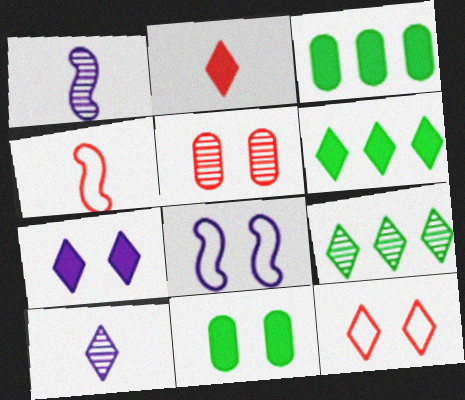[[1, 3, 12], 
[1, 5, 9], 
[2, 6, 7], 
[6, 10, 12]]